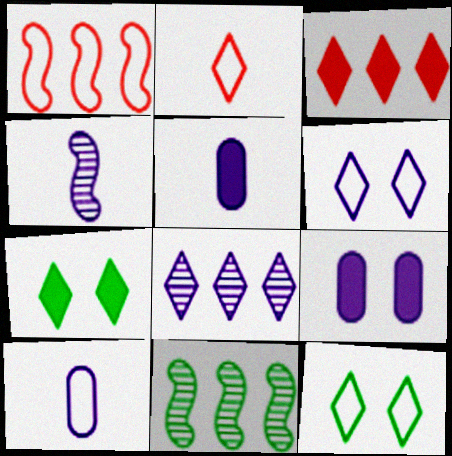[[1, 10, 12], 
[2, 7, 8], 
[2, 9, 11]]